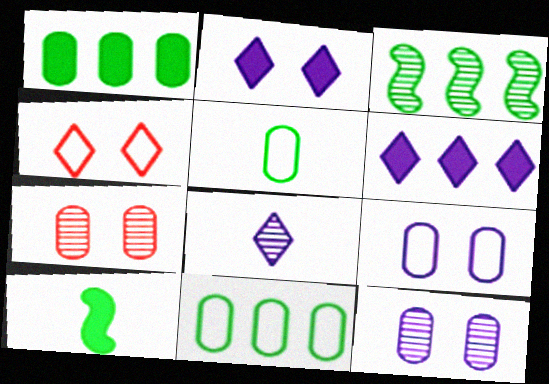[[3, 7, 8]]